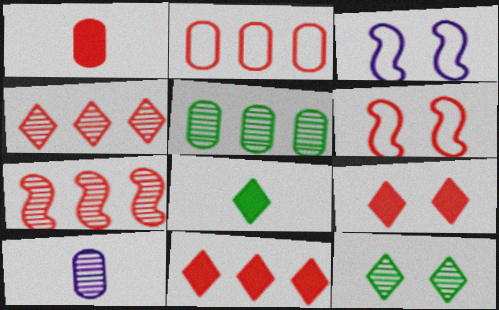[[1, 4, 6], 
[2, 7, 11], 
[7, 10, 12]]